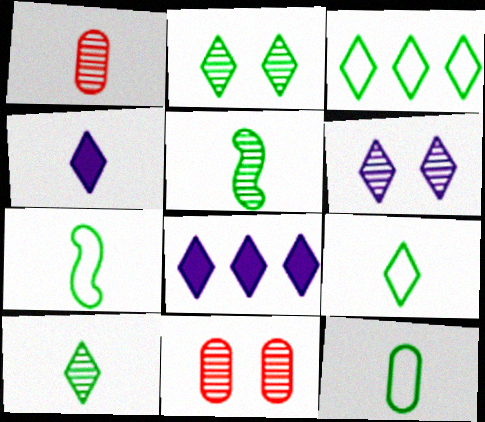[[1, 4, 7], 
[7, 8, 11], 
[7, 9, 12]]